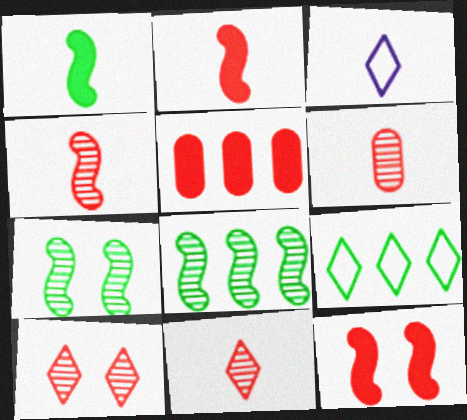[[1, 3, 6], 
[3, 5, 7], 
[4, 6, 11]]